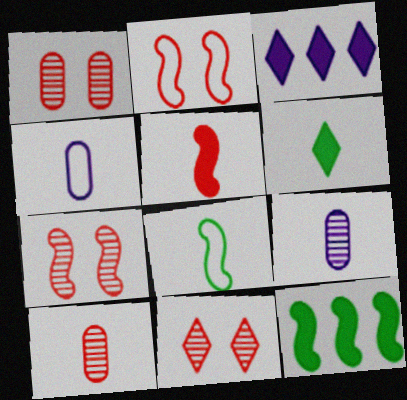[[1, 3, 8], 
[1, 7, 11], 
[4, 11, 12]]